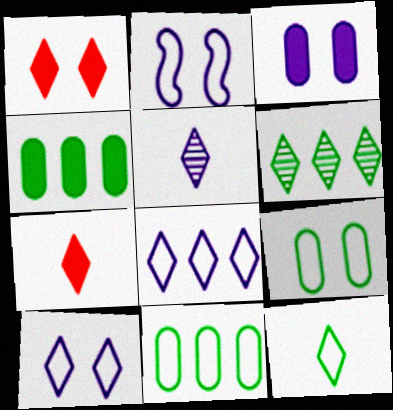[[5, 7, 12], 
[6, 7, 10]]